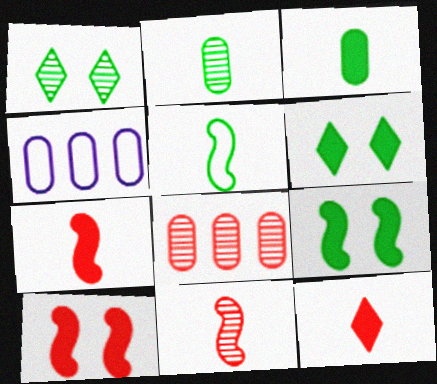[[1, 4, 7], 
[4, 6, 11]]